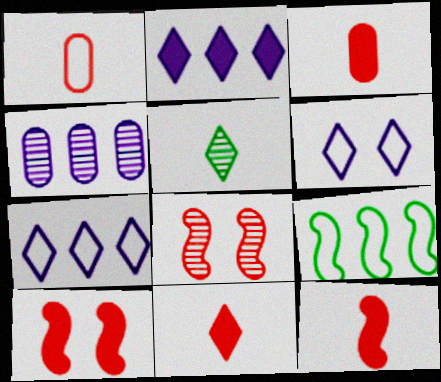[[1, 6, 9], 
[3, 11, 12], 
[4, 5, 8]]